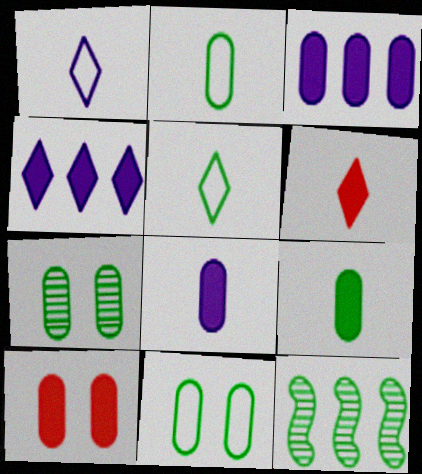[[1, 10, 12], 
[3, 9, 10]]